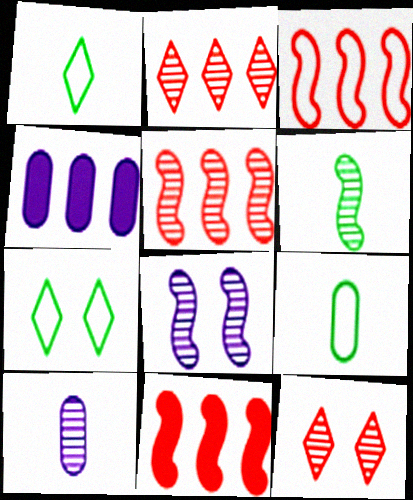[[3, 5, 11], 
[5, 6, 8], 
[7, 10, 11]]